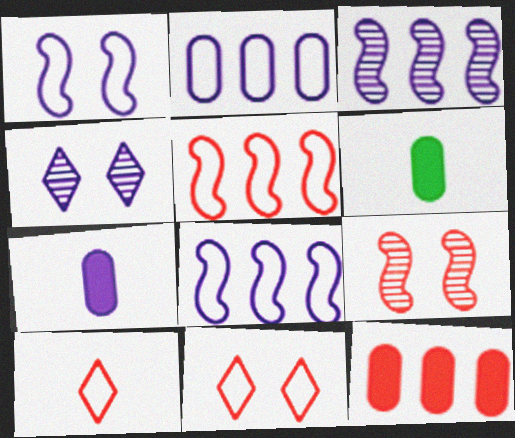[[3, 6, 11], 
[4, 5, 6], 
[4, 7, 8], 
[9, 10, 12]]